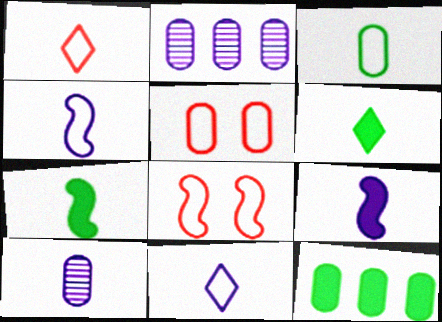[[1, 3, 4], 
[1, 7, 10], 
[2, 6, 8], 
[5, 10, 12], 
[9, 10, 11]]